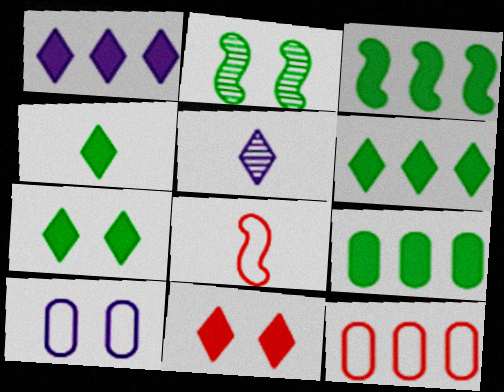[[1, 4, 11], 
[2, 10, 11], 
[3, 6, 9], 
[4, 6, 7]]